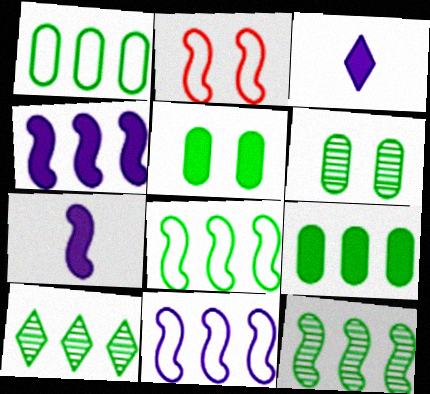[[2, 7, 12], 
[8, 9, 10]]